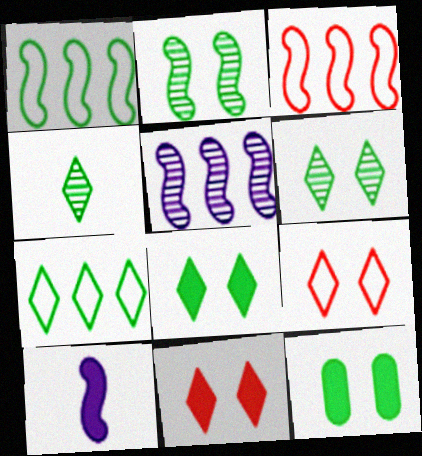[[1, 4, 12], 
[2, 3, 10], 
[4, 7, 8]]